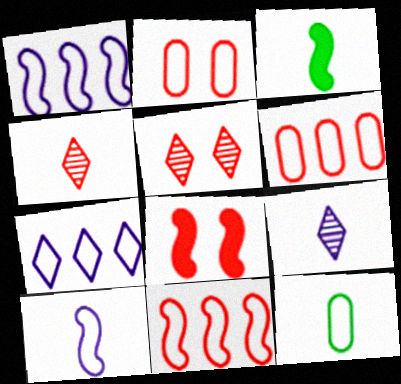[[2, 5, 8], 
[4, 6, 8]]